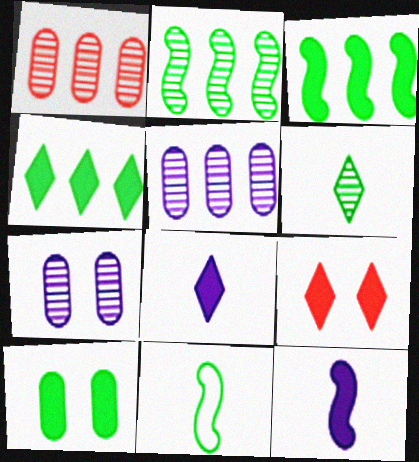[[4, 8, 9], 
[5, 9, 11]]